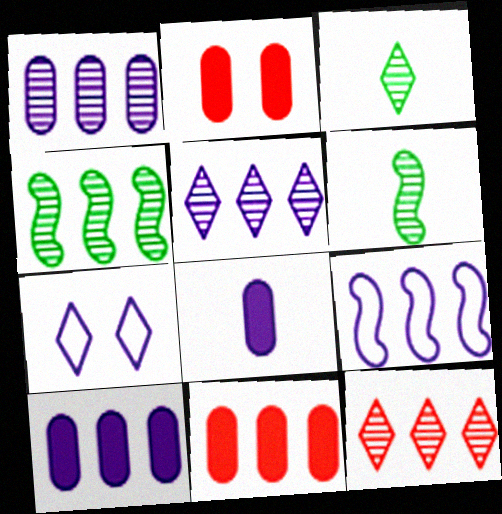[[1, 4, 12], 
[2, 3, 9], 
[5, 9, 10], 
[6, 7, 11]]